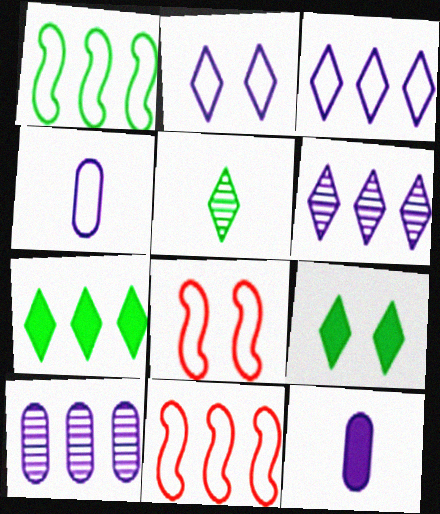[[7, 10, 11]]